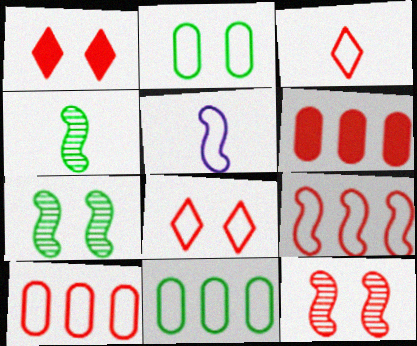[[3, 6, 12], 
[5, 8, 11]]